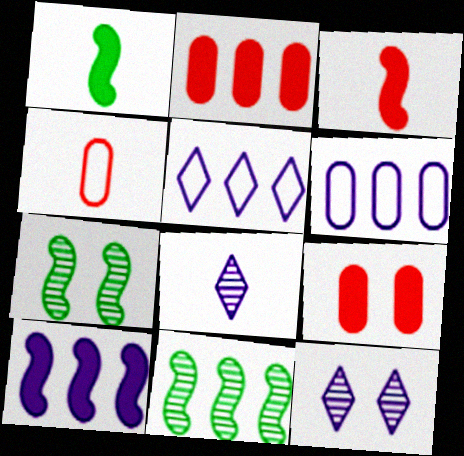[[1, 4, 8], 
[2, 5, 11]]